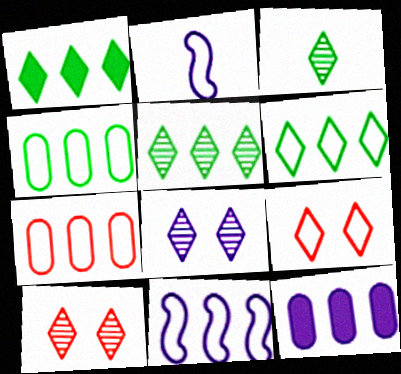[[1, 5, 6], 
[2, 4, 9], 
[2, 8, 12], 
[6, 7, 11]]